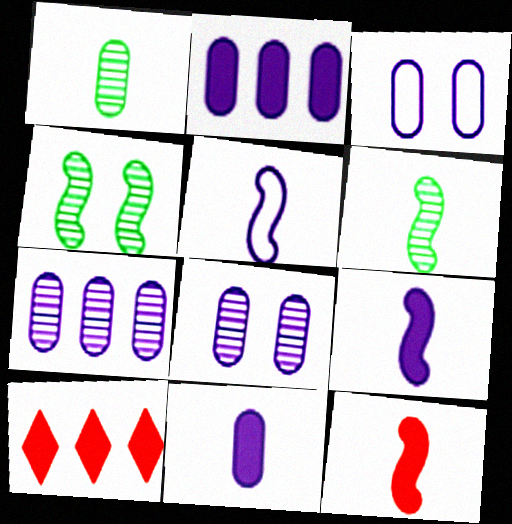[[3, 6, 10], 
[3, 7, 11], 
[5, 6, 12]]